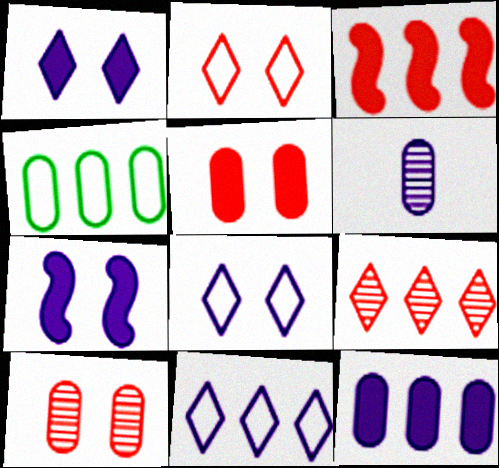[[4, 5, 6], 
[6, 7, 11]]